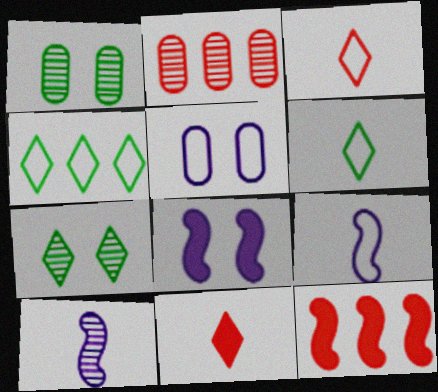[[2, 6, 8], 
[2, 7, 10]]